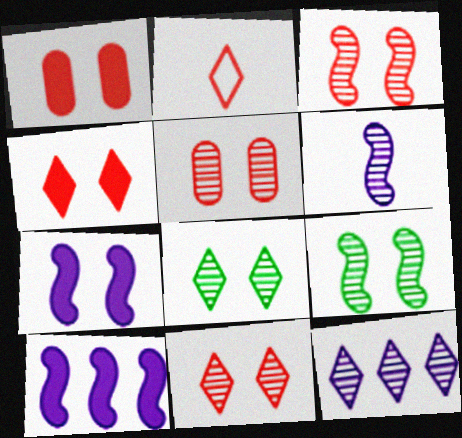[[3, 5, 11]]